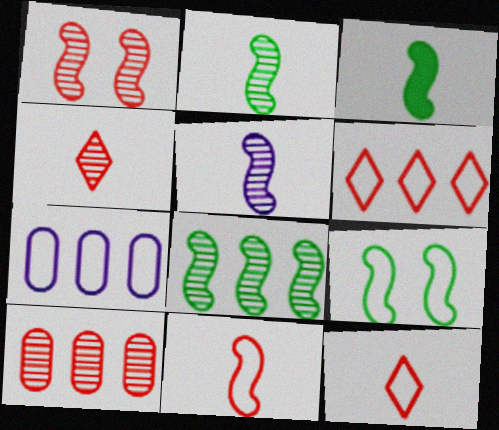[[1, 4, 10], 
[1, 5, 8], 
[3, 5, 11], 
[3, 8, 9], 
[7, 9, 12]]